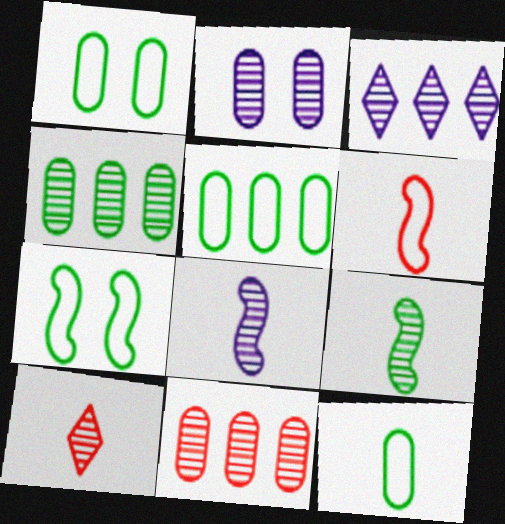[[1, 5, 12], 
[2, 3, 8]]